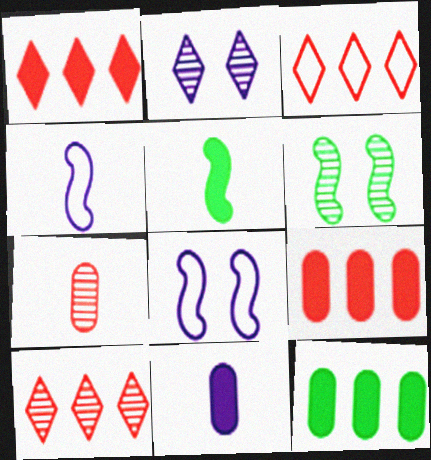[[1, 3, 10], 
[3, 6, 11]]